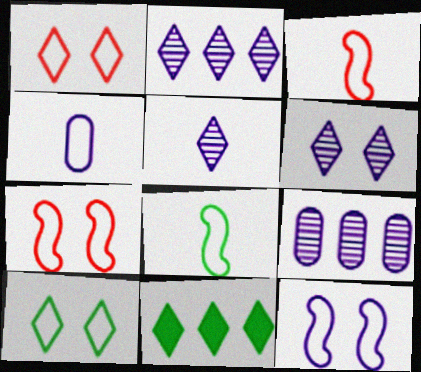[[1, 5, 11], 
[2, 5, 6]]